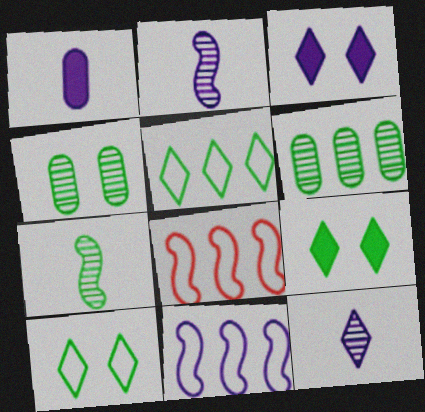[]